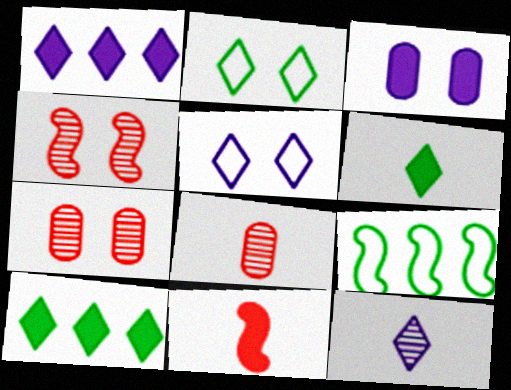[[1, 5, 12], 
[2, 3, 4], 
[3, 10, 11]]